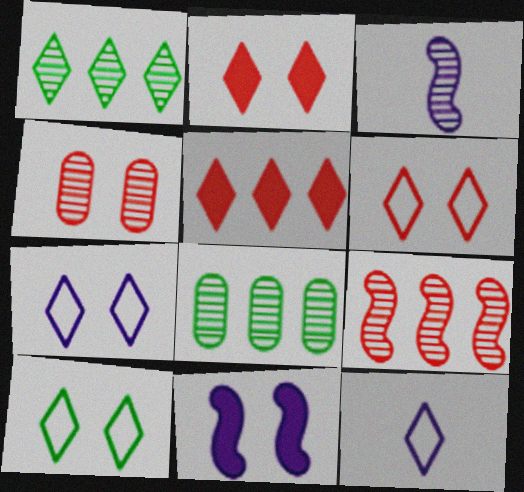[[1, 2, 12], 
[1, 3, 4], 
[4, 10, 11], 
[6, 7, 10]]